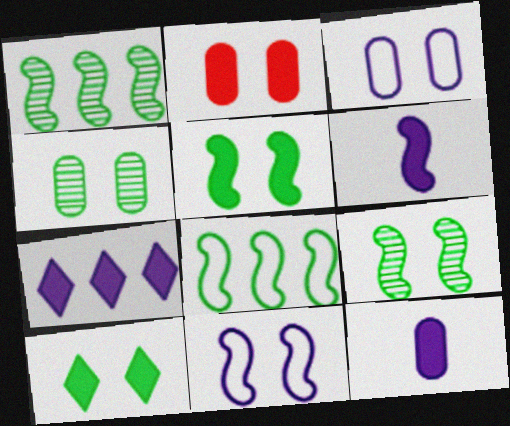[[2, 3, 4]]